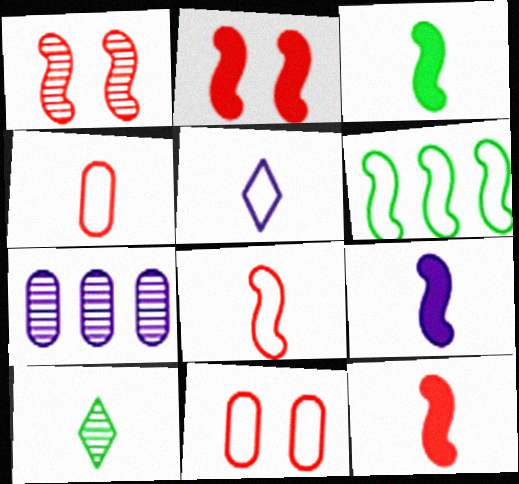[[1, 6, 9], 
[1, 7, 10], 
[3, 9, 12], 
[4, 9, 10], 
[5, 6, 11]]